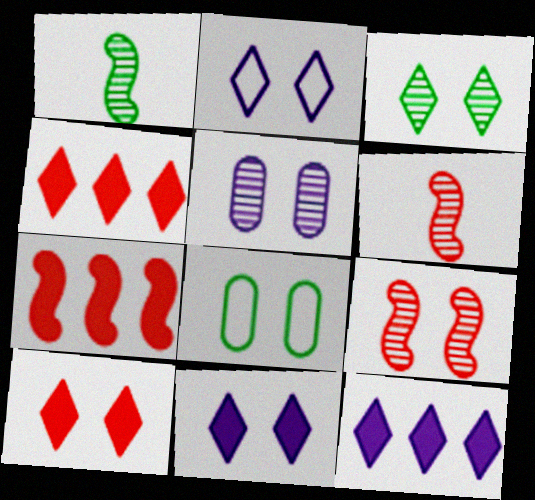[[2, 3, 10], 
[3, 5, 9], 
[6, 8, 12], 
[8, 9, 11]]